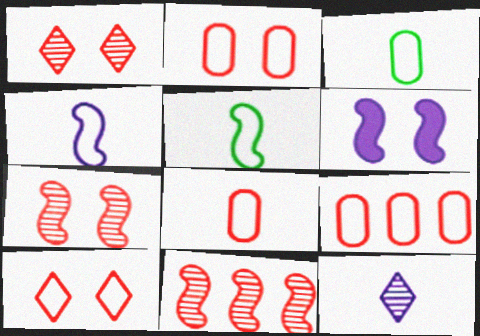[[2, 8, 9], 
[5, 6, 11]]